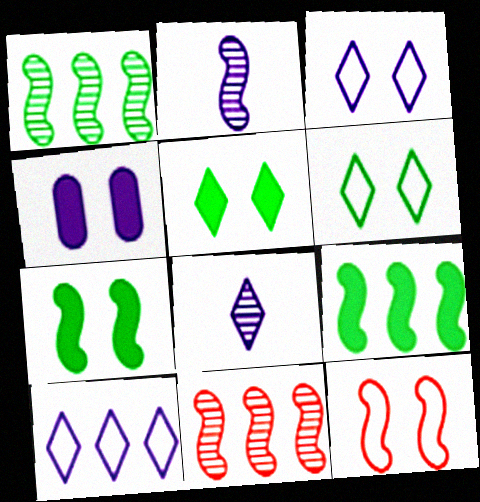[[2, 4, 10], 
[2, 9, 12]]